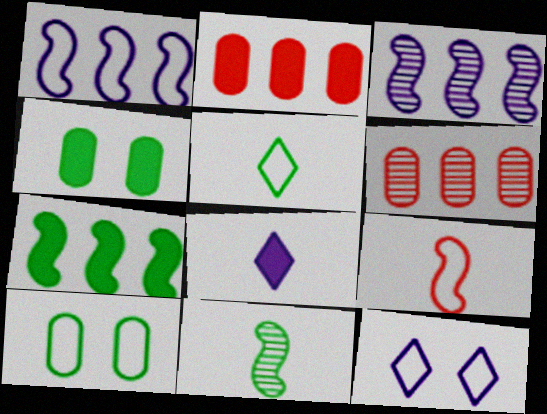[[2, 11, 12]]